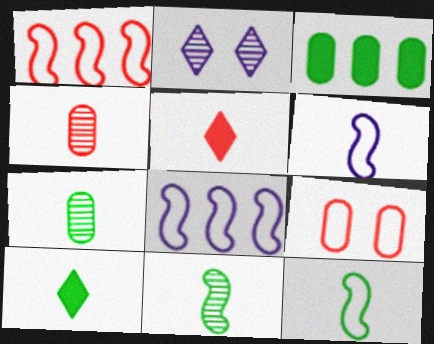[[4, 6, 10], 
[5, 6, 7], 
[7, 10, 12]]